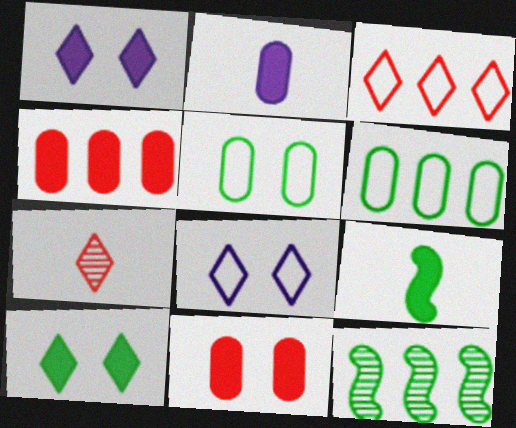[[1, 4, 9]]